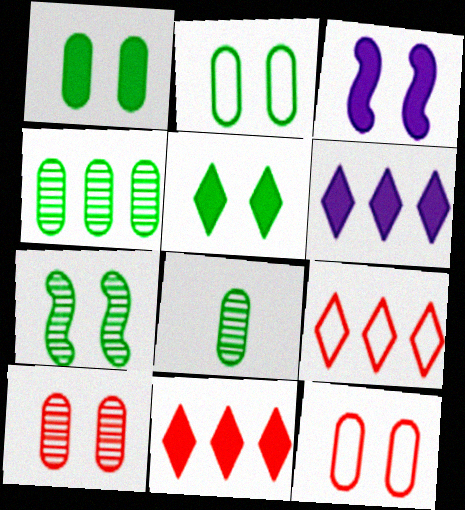[[2, 5, 7], 
[3, 8, 9]]